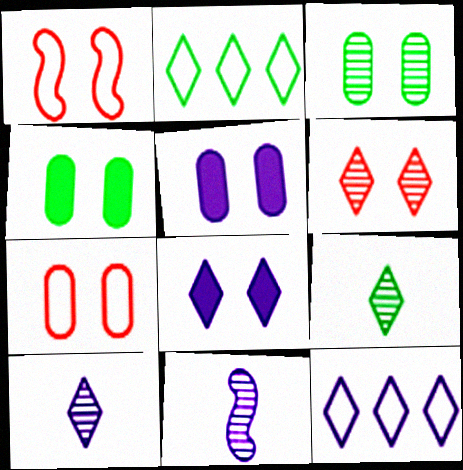[[1, 3, 8], 
[3, 5, 7], 
[5, 11, 12], 
[8, 10, 12]]